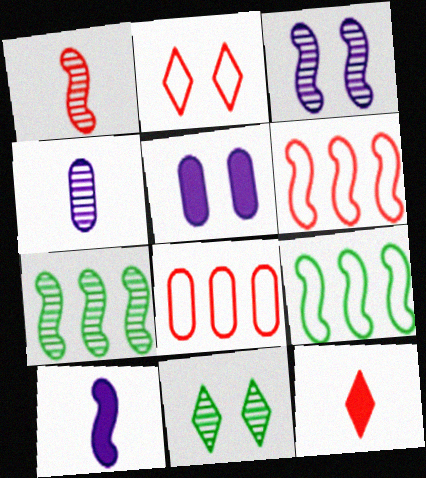[[1, 3, 7], 
[8, 10, 11]]